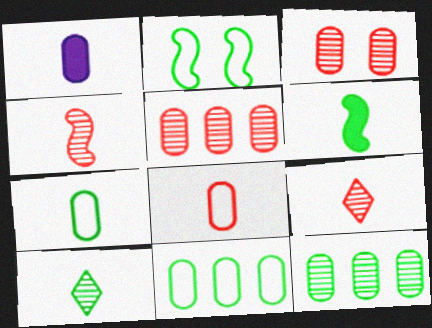[[1, 3, 11], 
[6, 7, 10]]